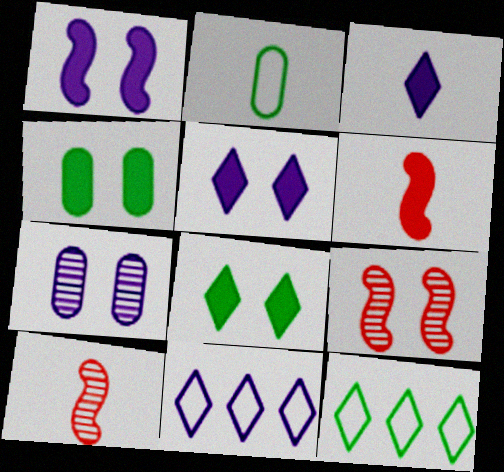[[2, 3, 10], 
[4, 10, 11], 
[6, 7, 12]]